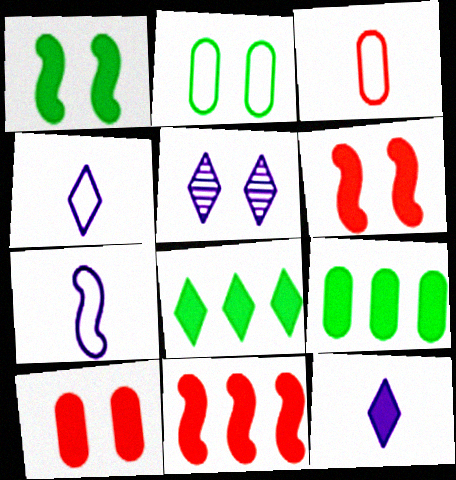[[2, 5, 6], 
[6, 9, 12]]